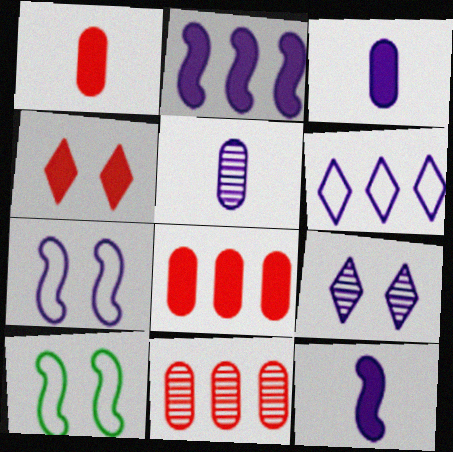[]